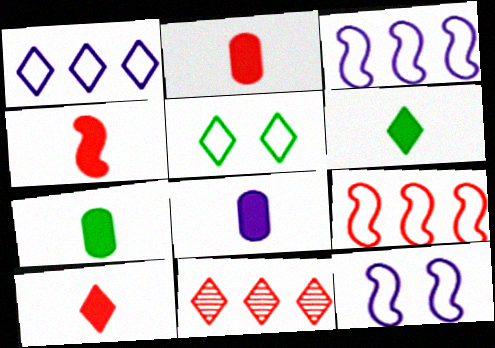[[2, 4, 10], 
[2, 7, 8], 
[4, 6, 8], 
[7, 11, 12]]